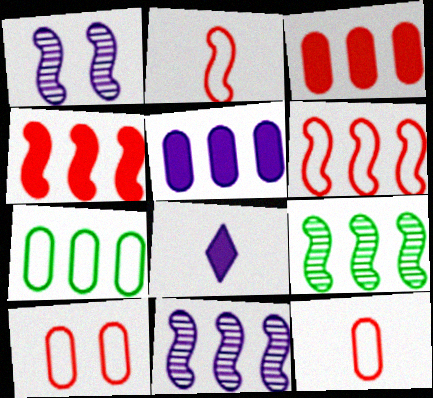[[8, 9, 10]]